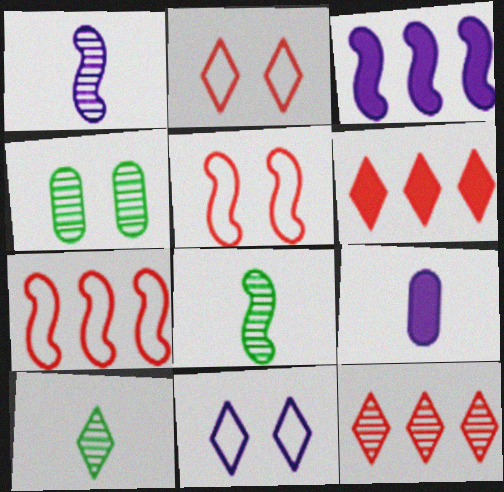[[1, 4, 12], 
[3, 5, 8], 
[6, 10, 11]]